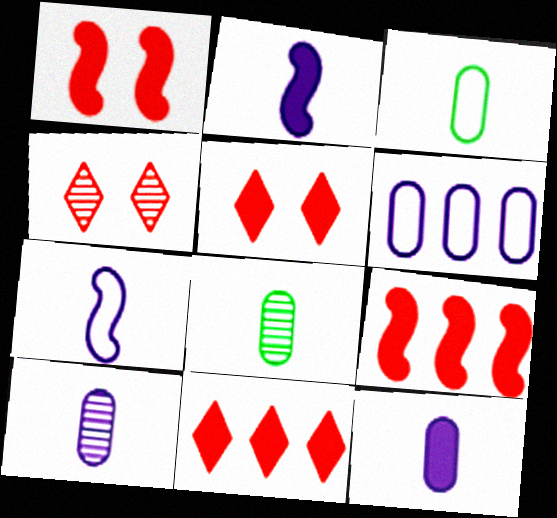[]